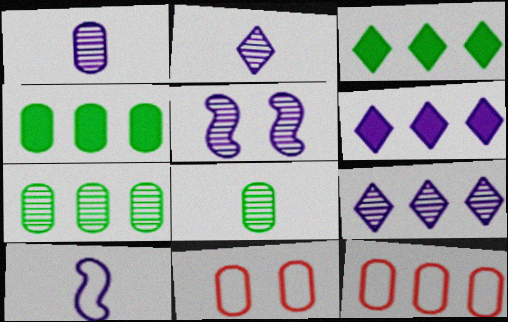[[1, 4, 11], 
[1, 5, 9]]